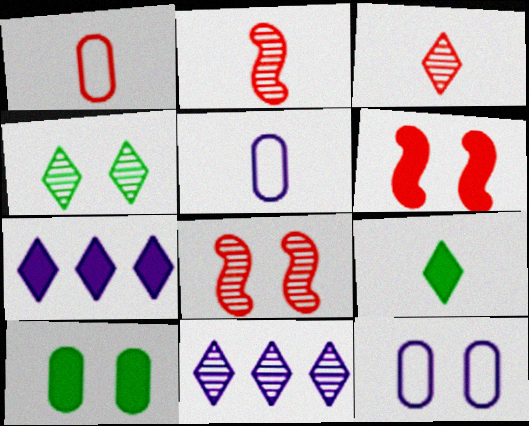[[2, 5, 9], 
[3, 4, 11], 
[4, 6, 12]]